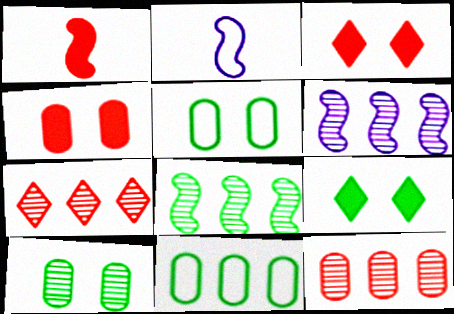[[2, 9, 12]]